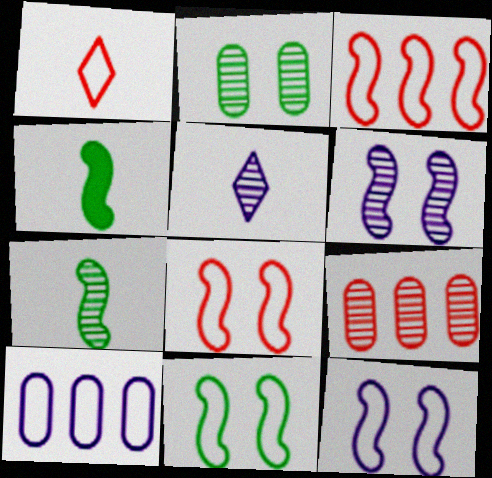[[1, 10, 11], 
[3, 4, 6], 
[8, 11, 12]]